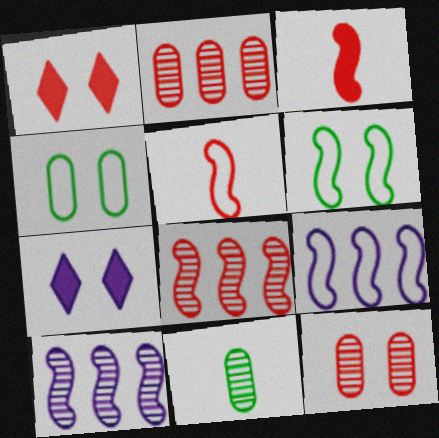[[1, 2, 5], 
[1, 9, 11], 
[3, 6, 10], 
[5, 6, 9], 
[6, 7, 12]]